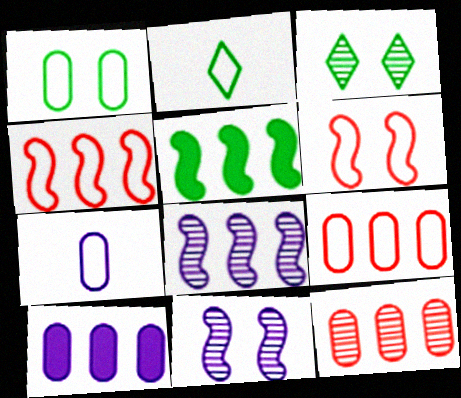[[1, 7, 9], 
[4, 5, 8]]